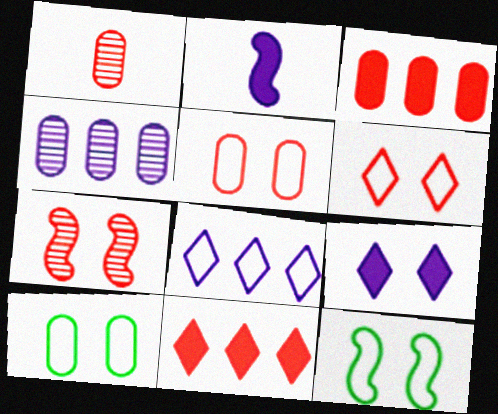[[1, 3, 5], 
[7, 9, 10]]